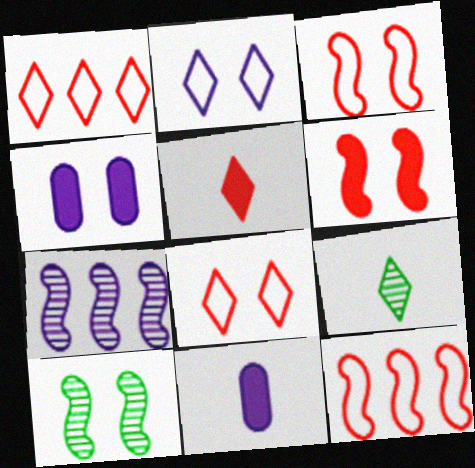[[1, 10, 11], 
[2, 7, 11], 
[4, 8, 10], 
[4, 9, 12]]